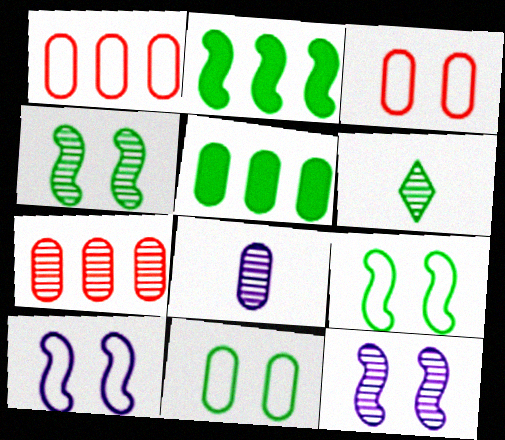[[2, 6, 11], 
[3, 5, 8], 
[5, 6, 9], 
[6, 7, 12]]